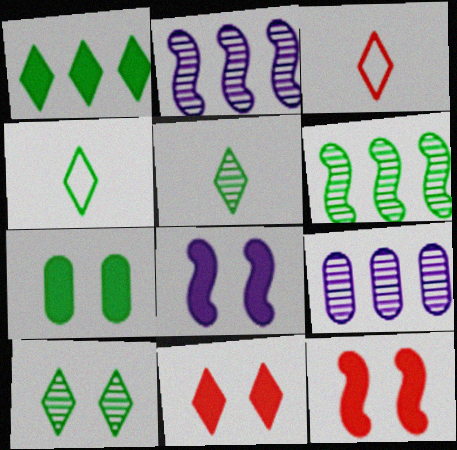[[1, 4, 10], 
[2, 3, 7], 
[4, 6, 7], 
[4, 9, 12], 
[7, 8, 11]]